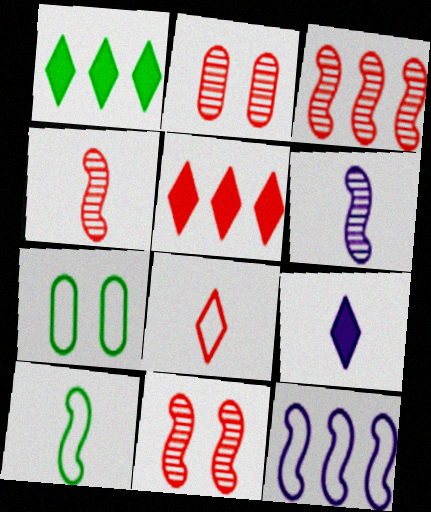[[3, 4, 11], 
[3, 7, 9], 
[5, 6, 7], 
[7, 8, 12]]